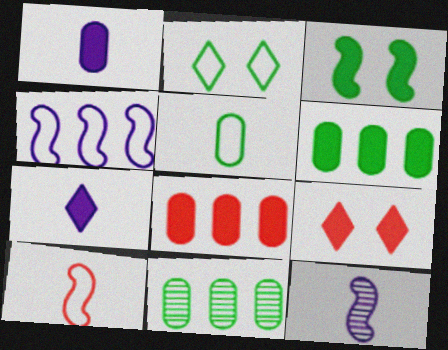[[2, 8, 12], 
[3, 7, 8]]